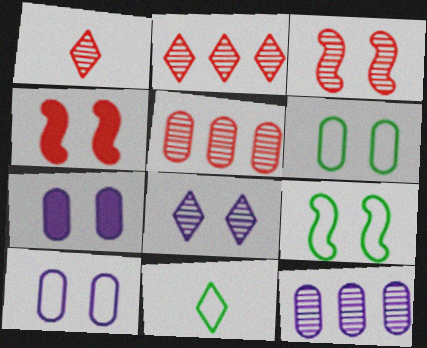[[1, 3, 5], 
[4, 6, 8], 
[4, 11, 12]]